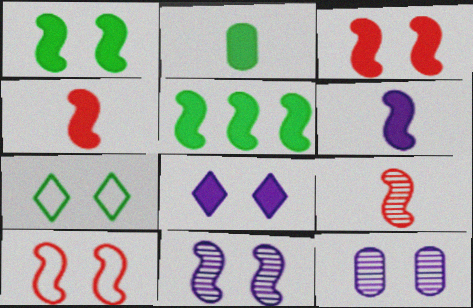[[1, 10, 11], 
[3, 5, 6], 
[3, 7, 12]]